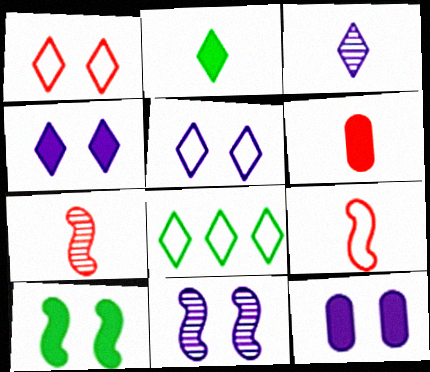[[5, 11, 12], 
[6, 8, 11], 
[7, 8, 12]]